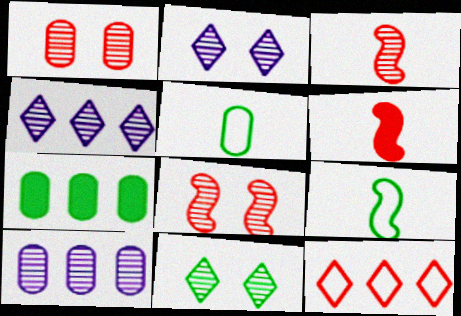[[1, 6, 12], 
[3, 10, 11], 
[7, 9, 11]]